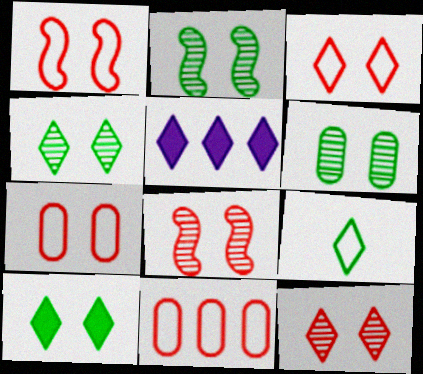[[1, 3, 7], 
[2, 4, 6], 
[5, 9, 12]]